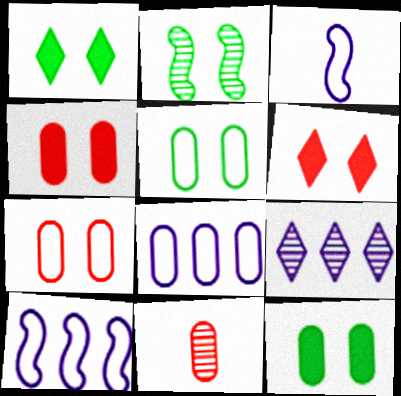[[1, 2, 5], 
[1, 10, 11], 
[2, 9, 11], 
[8, 11, 12]]